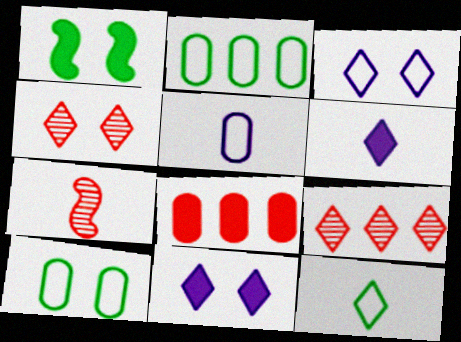[[1, 5, 9], 
[1, 6, 8], 
[2, 7, 11], 
[9, 11, 12]]